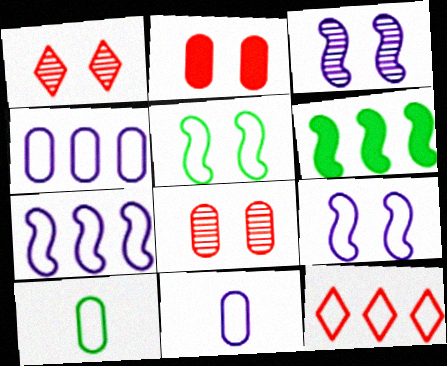[[1, 6, 11], 
[5, 11, 12], 
[9, 10, 12]]